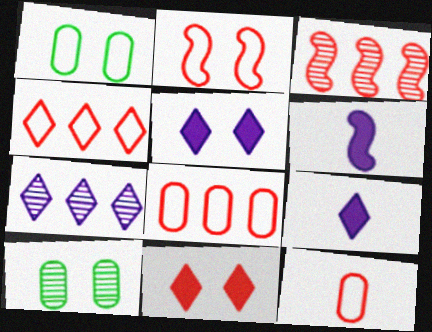[[1, 3, 9], 
[2, 4, 12], 
[2, 5, 10], 
[3, 11, 12], 
[4, 6, 10]]